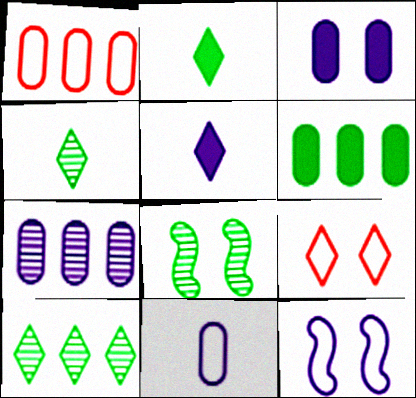[[1, 5, 8], 
[1, 6, 7], 
[3, 7, 11], 
[3, 8, 9], 
[5, 7, 12], 
[5, 9, 10]]